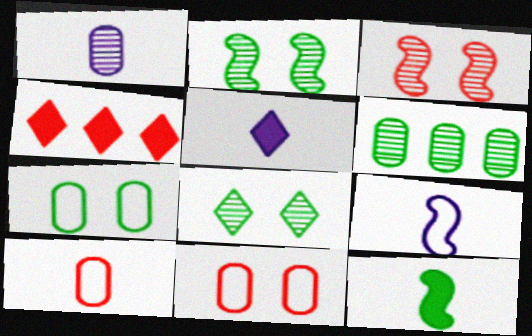[[1, 5, 9], 
[3, 4, 10]]